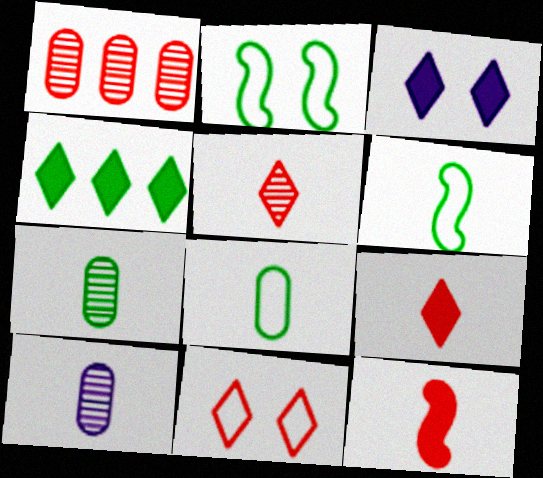[[1, 3, 6], 
[1, 11, 12], 
[2, 4, 7], 
[3, 4, 9], 
[6, 9, 10]]